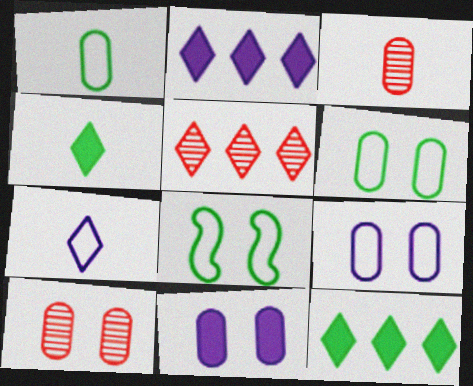[[2, 3, 8], 
[6, 10, 11]]